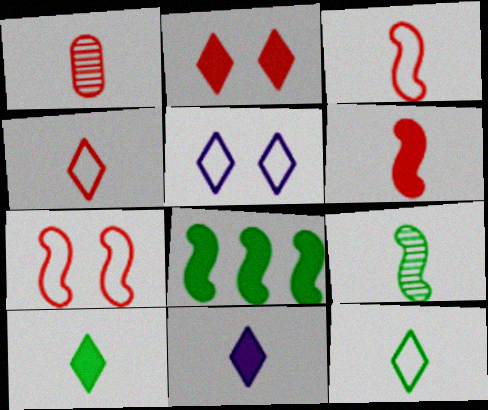[[1, 4, 6], 
[1, 5, 8]]